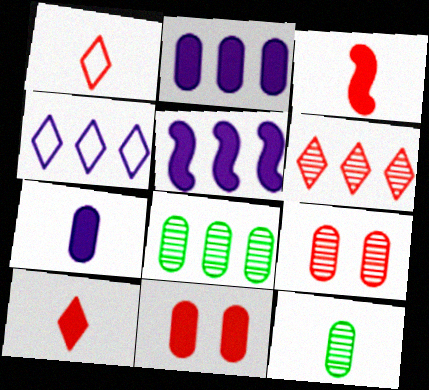[]